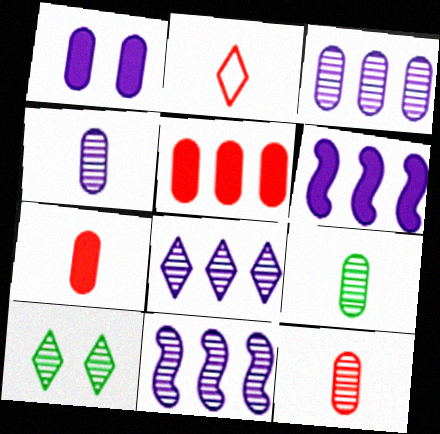[[3, 8, 11], 
[4, 9, 12], 
[10, 11, 12]]